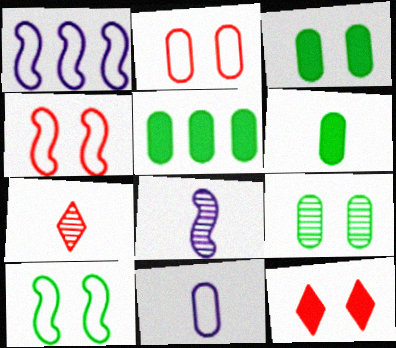[[1, 3, 7], 
[3, 5, 6]]